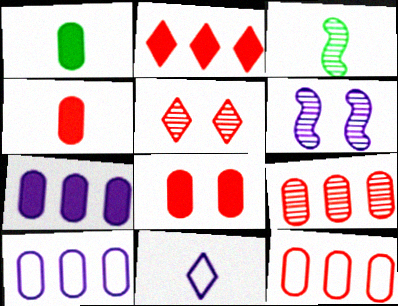[[1, 7, 8], 
[3, 4, 11], 
[6, 7, 11]]